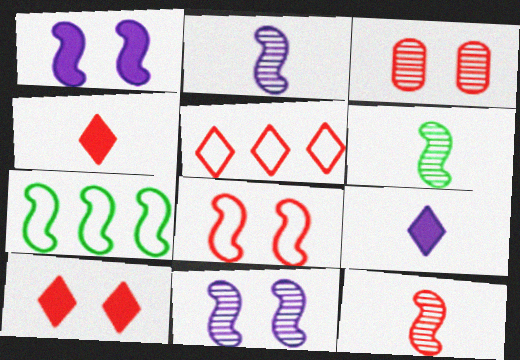[[1, 7, 12], 
[2, 6, 12], 
[3, 7, 9], 
[3, 8, 10]]